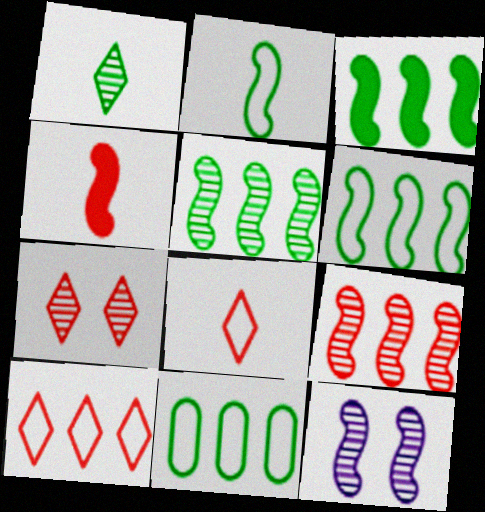[[3, 5, 6], 
[4, 6, 12]]